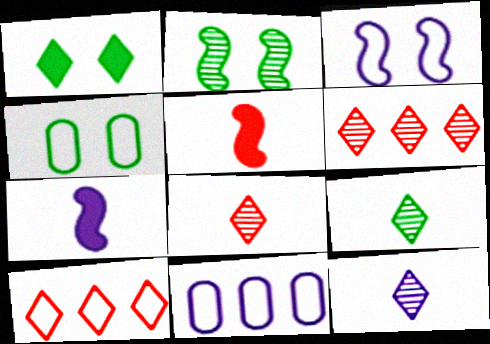[[1, 2, 4], 
[1, 10, 12], 
[4, 6, 7], 
[8, 9, 12]]